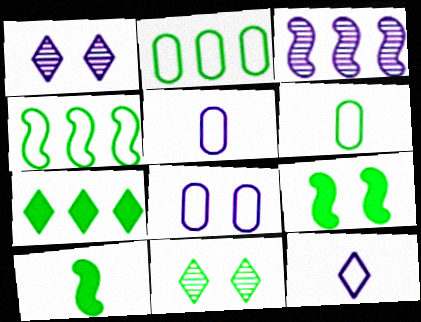[[2, 10, 11]]